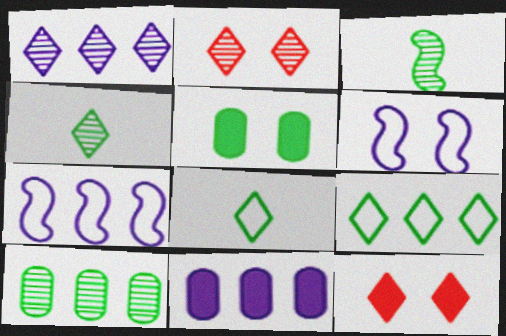[[1, 2, 4], 
[1, 7, 11], 
[1, 8, 12], 
[2, 5, 6], 
[3, 5, 9]]